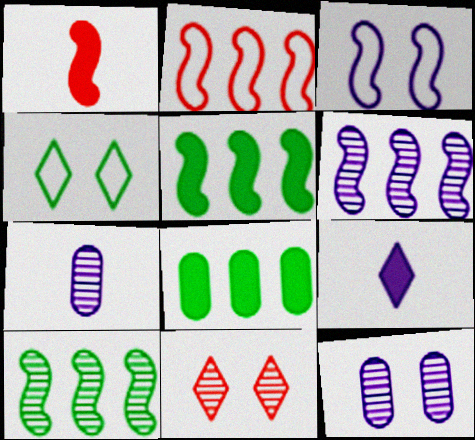[[1, 3, 10], 
[2, 5, 6], 
[7, 10, 11]]